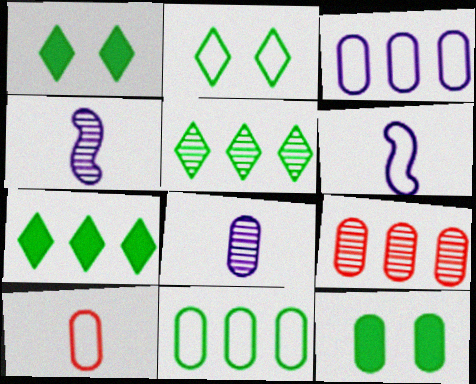[[1, 6, 9]]